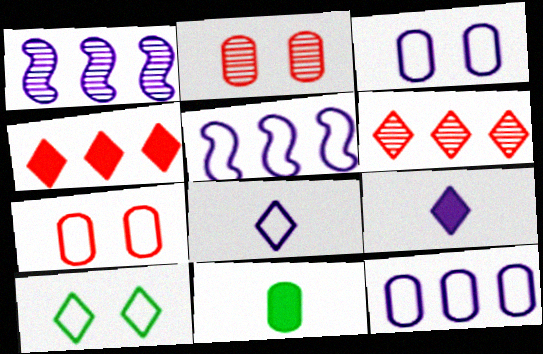[[1, 3, 9], 
[2, 11, 12], 
[3, 5, 8], 
[6, 9, 10]]